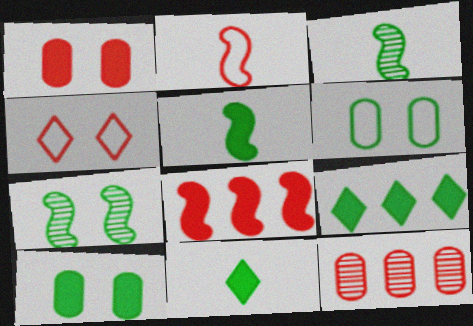[[3, 6, 9], 
[5, 9, 10]]